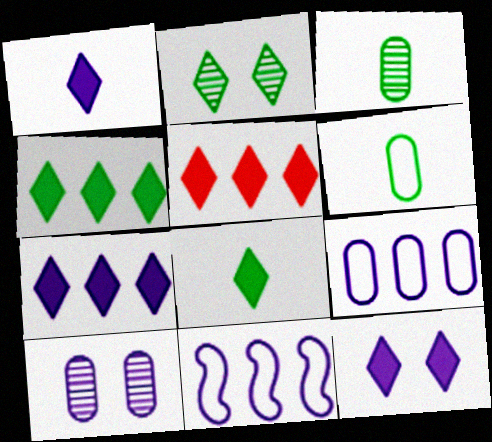[[1, 7, 12], 
[1, 10, 11], 
[4, 5, 7], 
[5, 8, 12]]